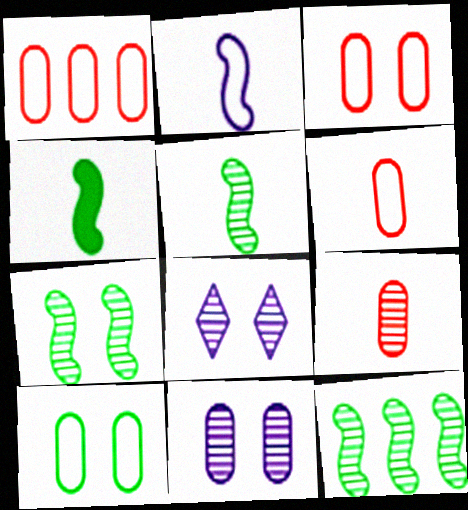[[1, 3, 6], 
[1, 4, 8], 
[5, 7, 12], 
[8, 9, 12]]